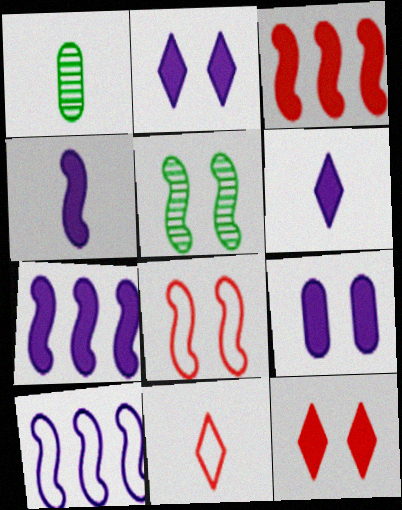[[1, 4, 11], 
[1, 10, 12], 
[6, 7, 9]]